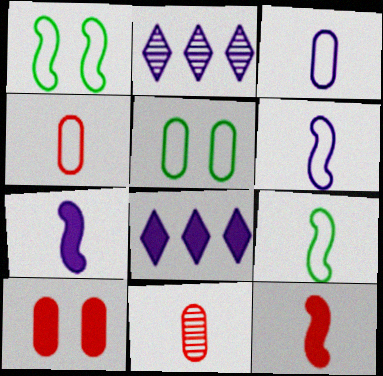[[1, 8, 11], 
[2, 5, 12], 
[2, 9, 10]]